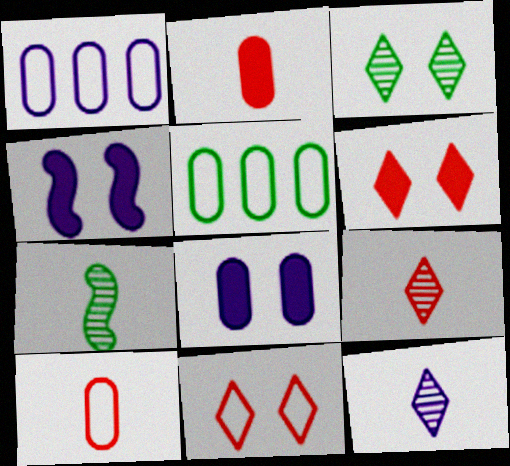[[1, 4, 12], 
[1, 6, 7], 
[4, 5, 9]]